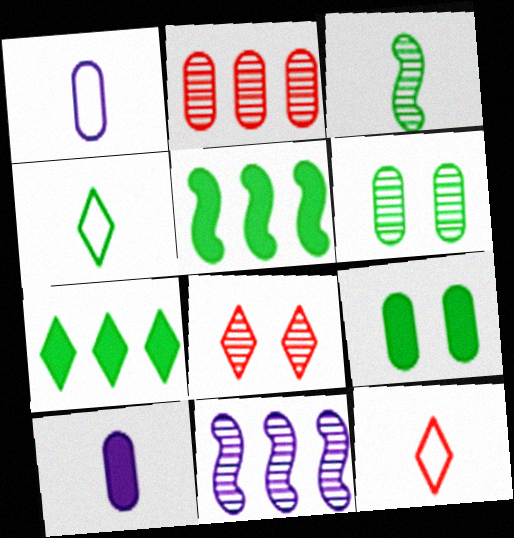[[1, 2, 9], 
[1, 5, 8], 
[3, 10, 12], 
[4, 5, 6], 
[9, 11, 12]]